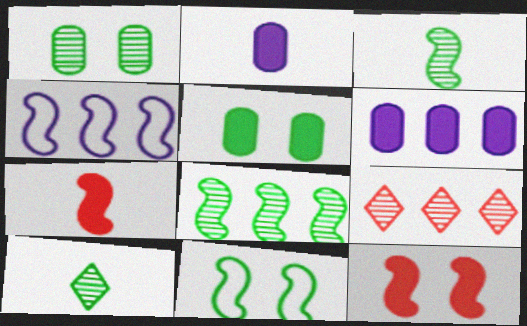[[1, 8, 10], 
[2, 9, 11], 
[3, 4, 12]]